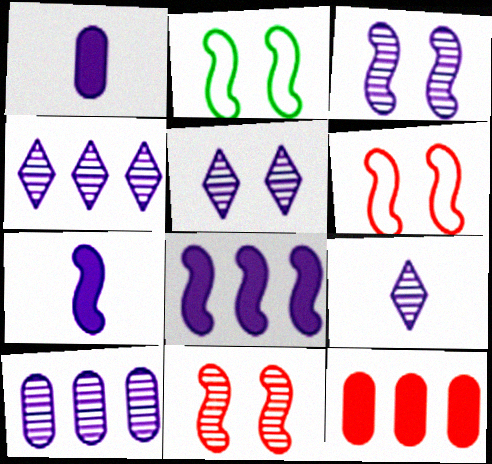[[2, 9, 12], 
[3, 9, 10], 
[4, 5, 9]]